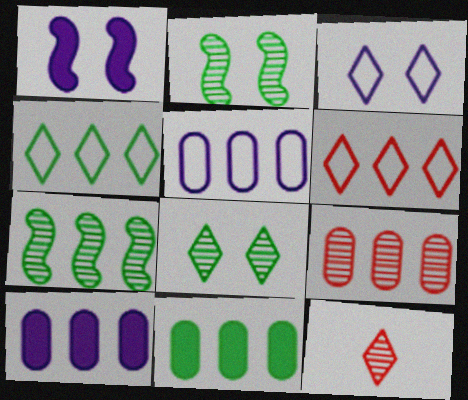[[4, 7, 11], 
[5, 9, 11], 
[6, 7, 10]]